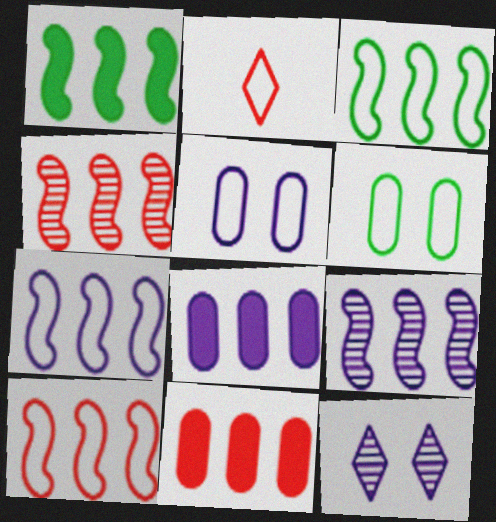[[1, 4, 7], 
[1, 9, 10], 
[2, 3, 5], 
[2, 6, 7], 
[3, 7, 10]]